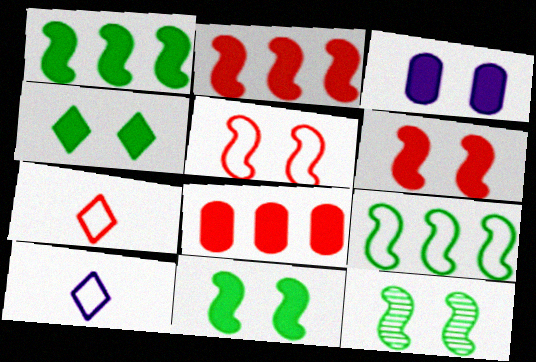[[3, 4, 6], 
[8, 10, 12]]